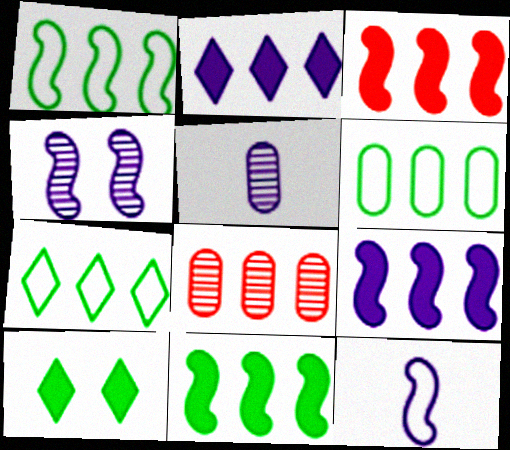[[1, 2, 8], 
[1, 6, 7], 
[3, 9, 11], 
[4, 9, 12], 
[7, 8, 9], 
[8, 10, 12]]